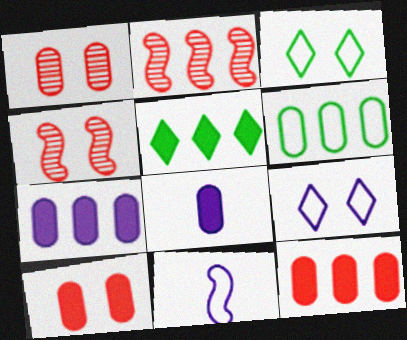[[1, 5, 11], 
[1, 6, 8], 
[2, 3, 8]]